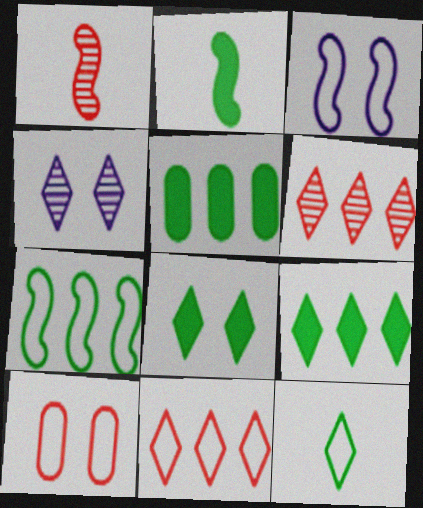[[2, 5, 8]]